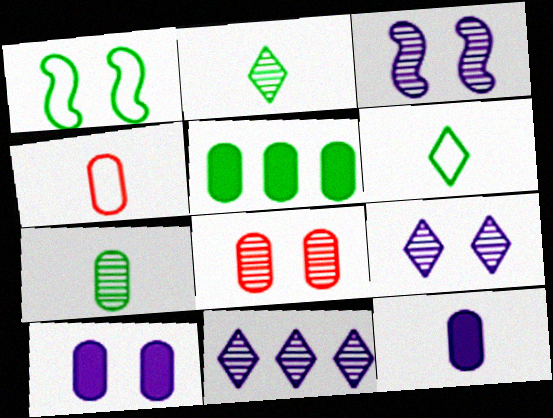[[1, 2, 5], 
[4, 7, 12]]